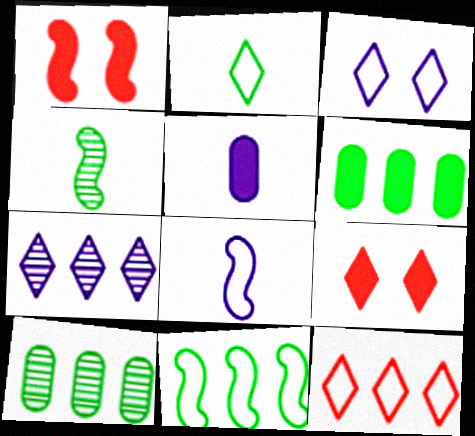[[2, 3, 12], 
[2, 7, 9], 
[8, 9, 10]]